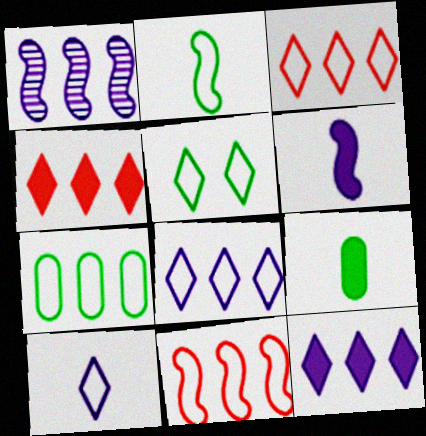[[1, 4, 7], 
[2, 5, 7], 
[3, 5, 10], 
[7, 8, 11]]